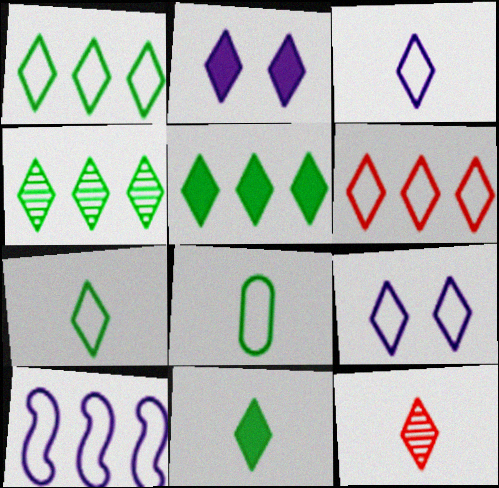[[1, 2, 12], 
[1, 4, 5], 
[3, 11, 12], 
[5, 9, 12], 
[6, 7, 9]]